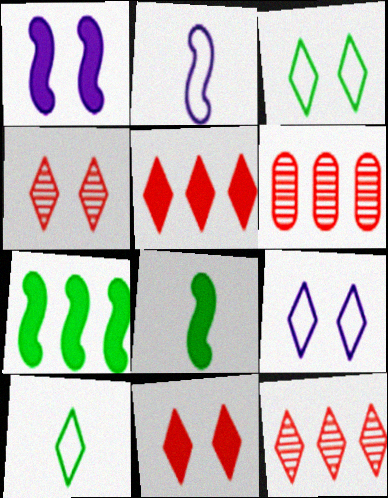[[1, 6, 10], 
[6, 8, 9]]